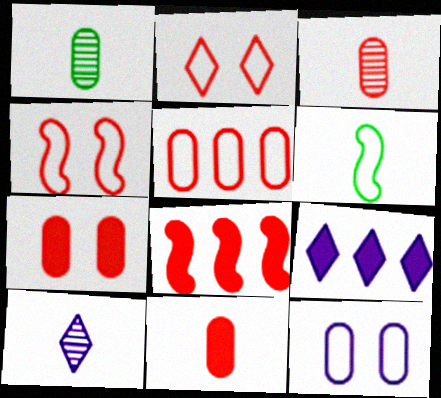[[1, 4, 9], 
[2, 3, 8], 
[3, 5, 7], 
[6, 10, 11]]